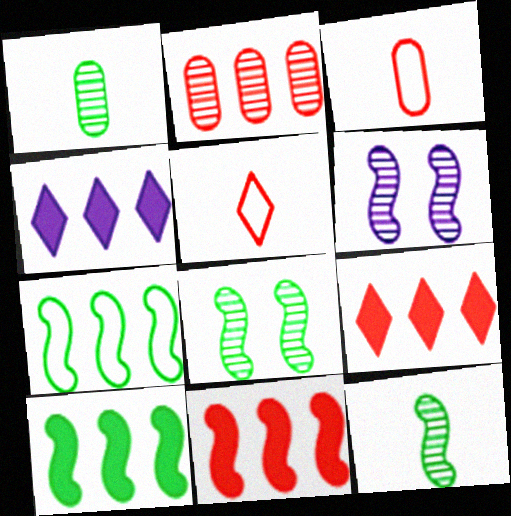[[2, 4, 7], 
[3, 4, 8]]